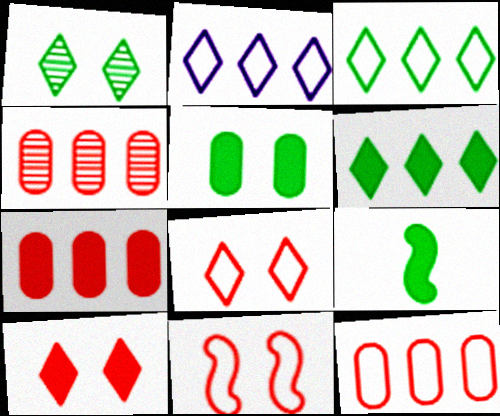[[4, 7, 12], 
[5, 6, 9]]